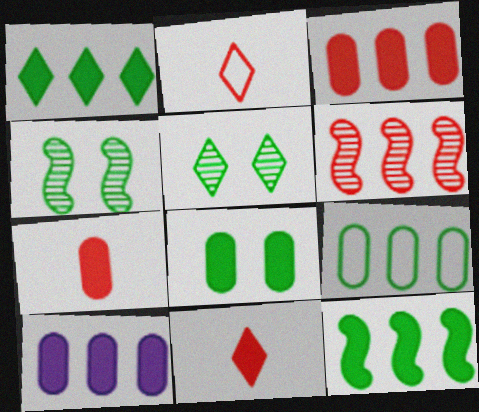[[2, 4, 10], 
[7, 8, 10]]